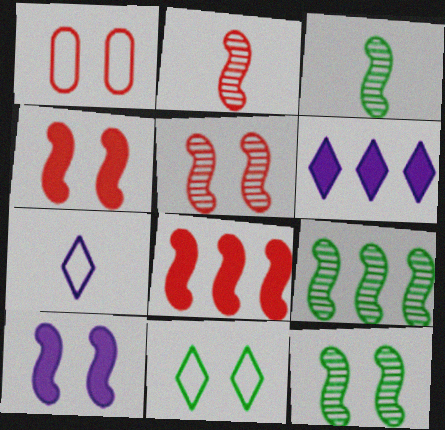[[1, 3, 6], 
[3, 9, 12]]